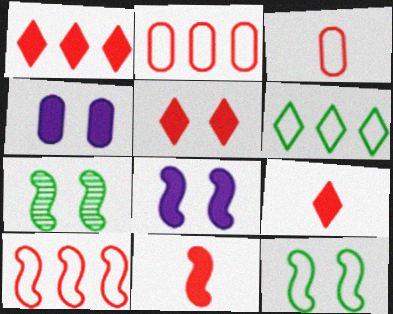[[1, 5, 9]]